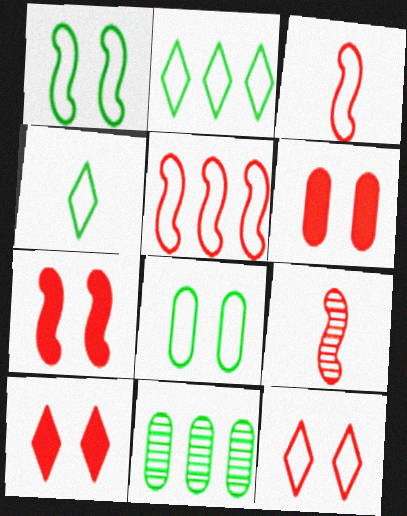[[5, 7, 9], 
[6, 7, 10]]